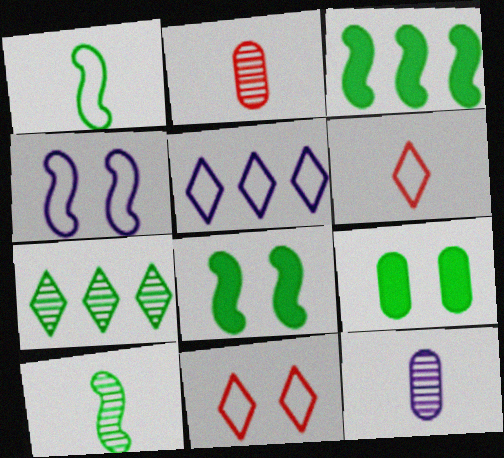[[1, 7, 9], 
[2, 5, 8], 
[3, 11, 12]]